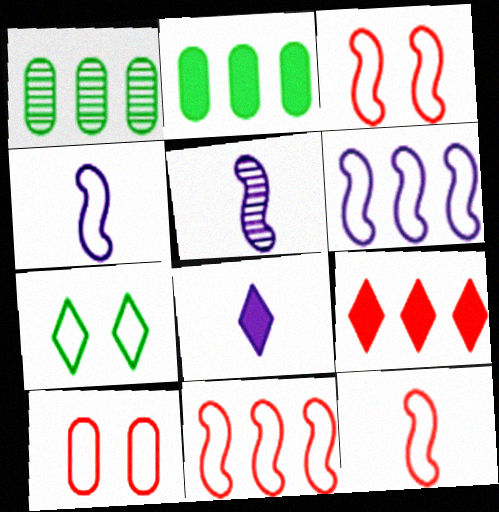[[1, 3, 8], 
[1, 6, 9], 
[3, 11, 12]]